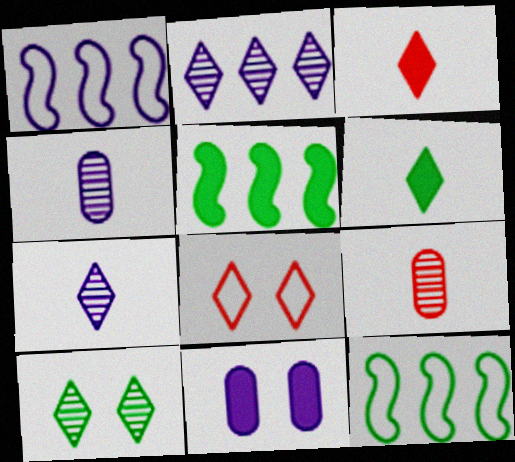[[1, 7, 11], 
[2, 6, 8], 
[3, 5, 11], 
[4, 5, 8]]